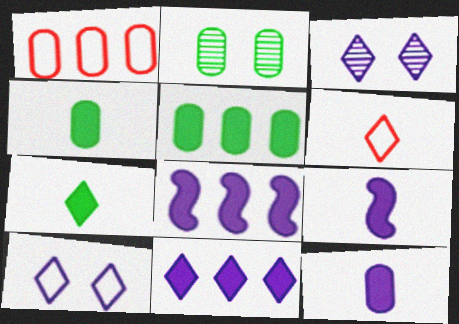[[1, 2, 12], 
[2, 6, 8]]